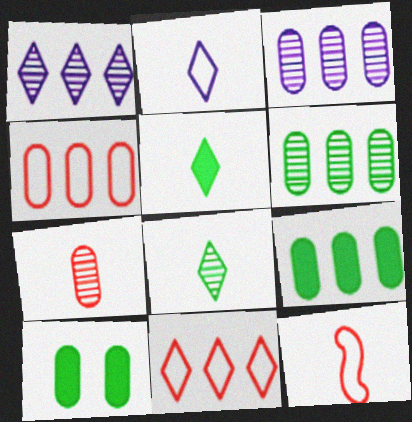[[1, 10, 12], 
[3, 4, 9]]